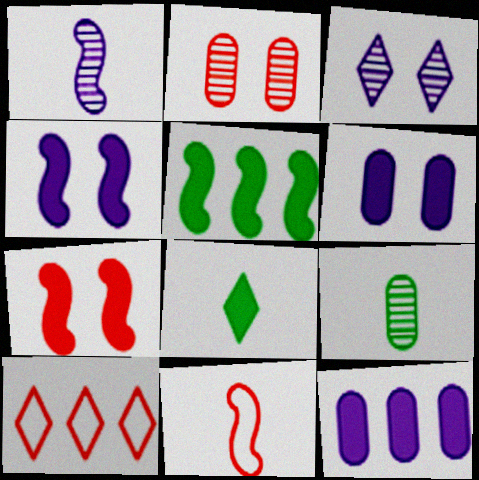[[3, 8, 10], 
[4, 9, 10], 
[7, 8, 12]]